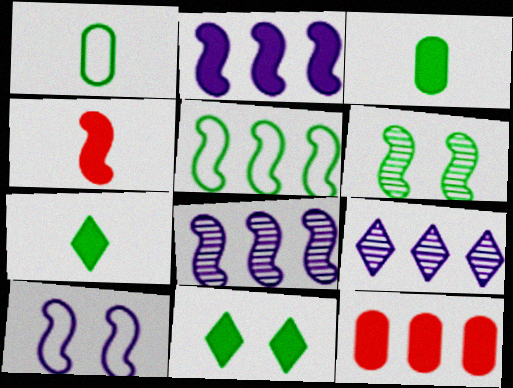[[5, 9, 12]]